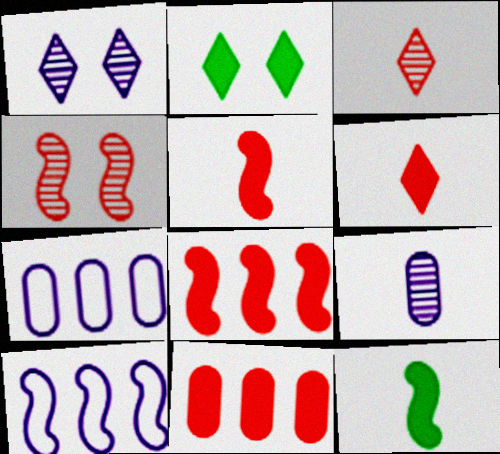[[4, 10, 12]]